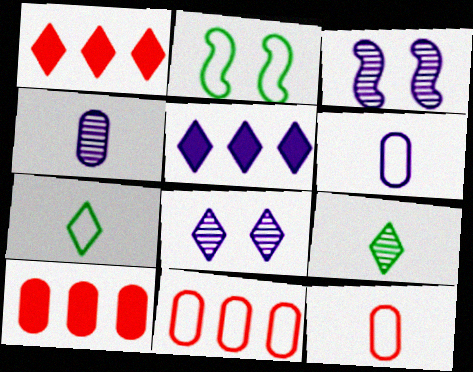[[1, 2, 4], 
[1, 7, 8], 
[3, 5, 6], 
[3, 7, 10]]